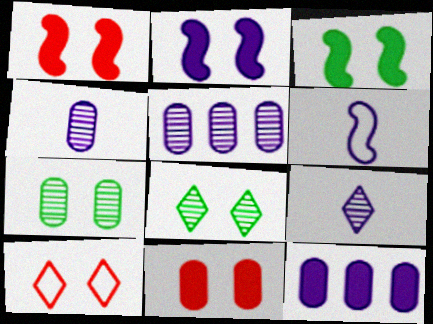[[1, 2, 3], 
[2, 7, 10]]